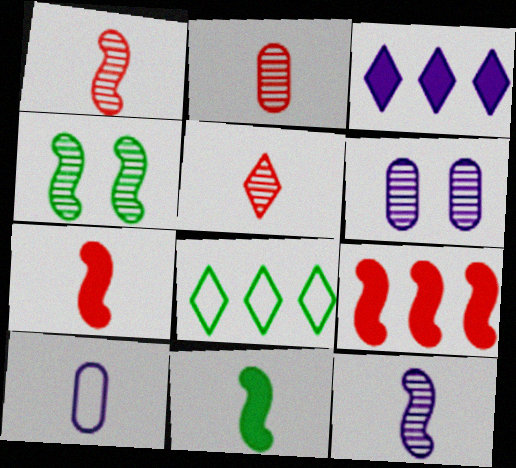[[1, 2, 5], 
[5, 10, 11], 
[6, 7, 8]]